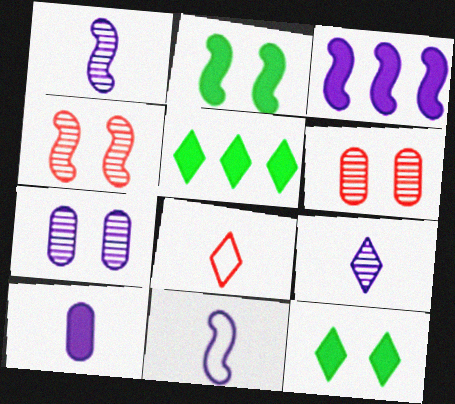[[5, 6, 11], 
[9, 10, 11]]